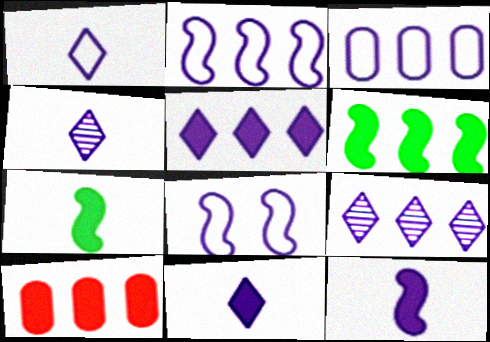[[1, 3, 8], 
[1, 4, 11], 
[5, 6, 10]]